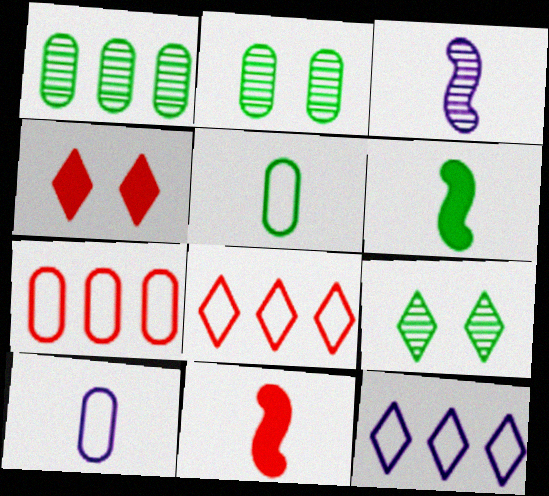[[2, 11, 12]]